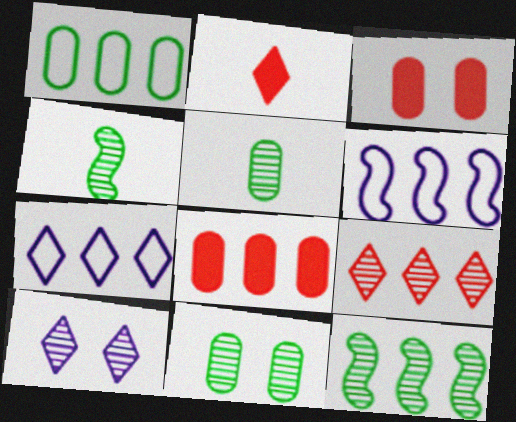[[2, 6, 11], 
[3, 4, 7], 
[7, 8, 12]]